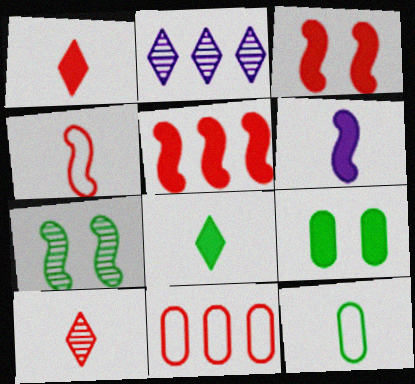[[2, 3, 12], 
[2, 4, 9], 
[3, 10, 11], 
[6, 10, 12]]